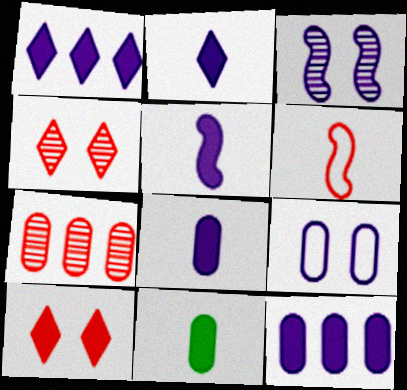[[2, 5, 8], 
[6, 7, 10], 
[7, 9, 11]]